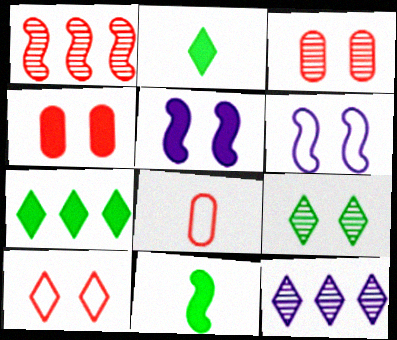[[1, 6, 11], 
[2, 10, 12], 
[4, 6, 9]]